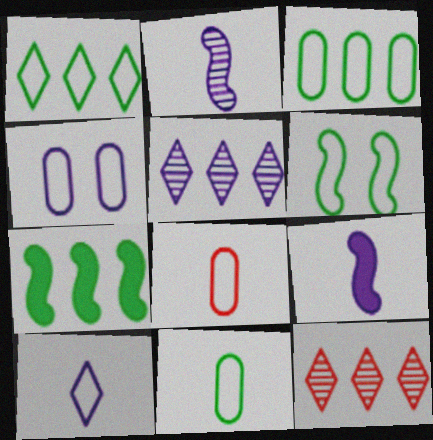[[1, 6, 11], 
[3, 4, 8], 
[4, 5, 9]]